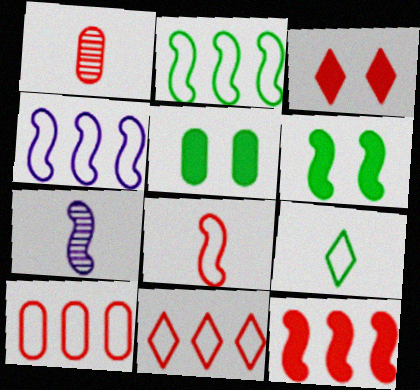[[5, 7, 11]]